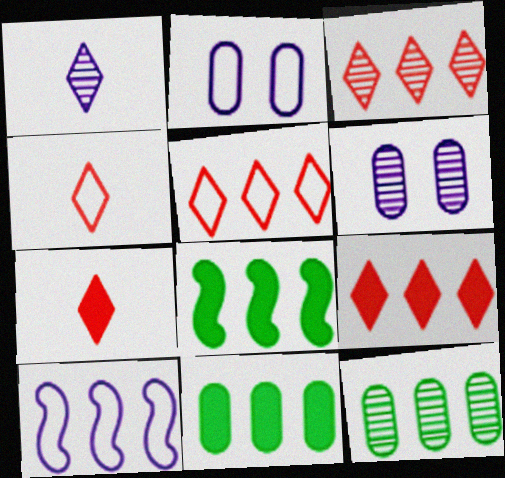[[3, 5, 9], 
[3, 10, 11], 
[4, 6, 8], 
[9, 10, 12]]